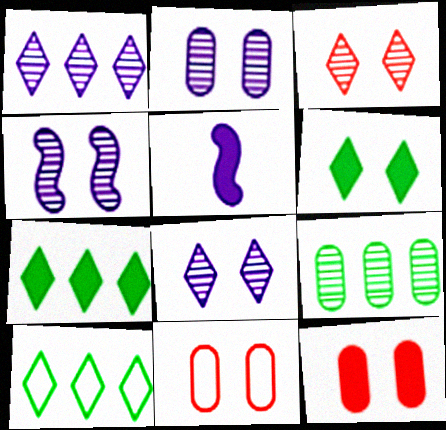[[2, 4, 8], 
[4, 6, 11], 
[5, 7, 12]]